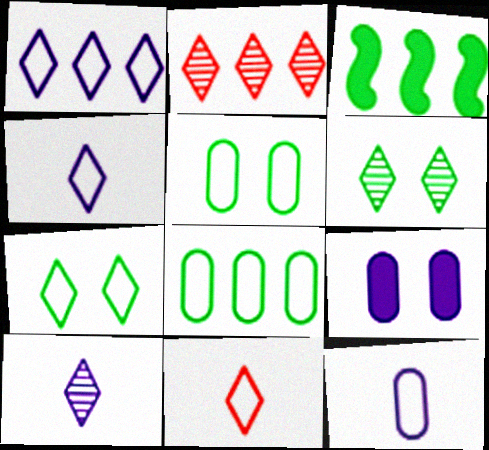[[1, 7, 11], 
[2, 6, 10]]